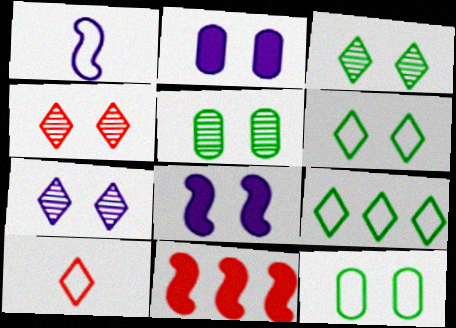[[3, 4, 7], 
[4, 8, 12]]